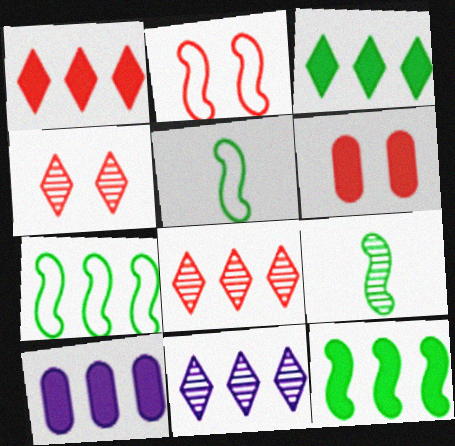[[1, 10, 12], 
[2, 4, 6], 
[4, 5, 10], 
[5, 6, 11], 
[7, 8, 10]]